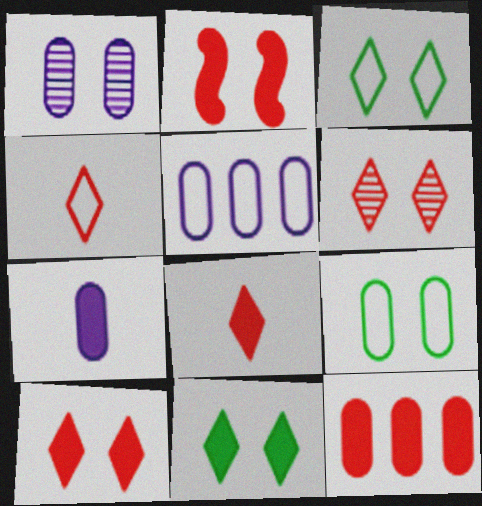[[1, 2, 3], 
[1, 5, 7], 
[2, 8, 12]]